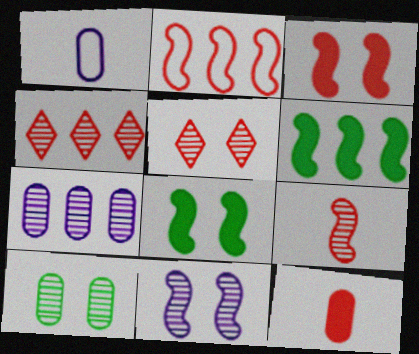[[1, 4, 8], 
[1, 5, 6], 
[2, 3, 9], 
[2, 5, 12], 
[5, 10, 11]]